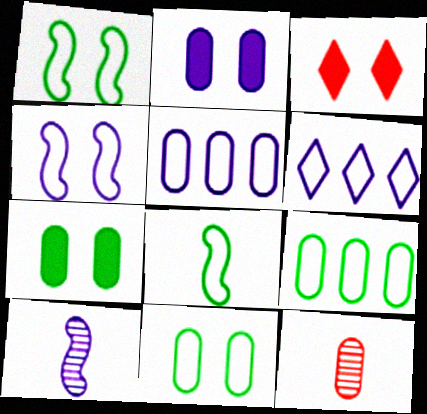[[2, 6, 10], 
[2, 9, 12], 
[3, 9, 10], 
[5, 7, 12]]